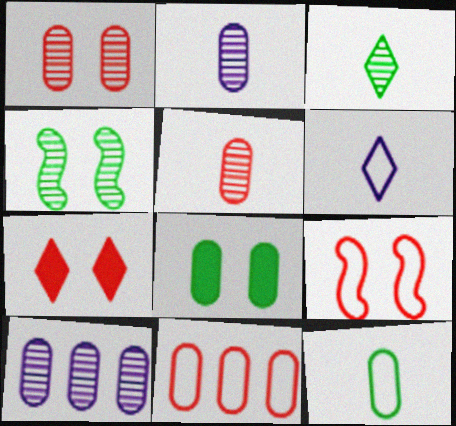[[1, 7, 9], 
[2, 8, 11]]